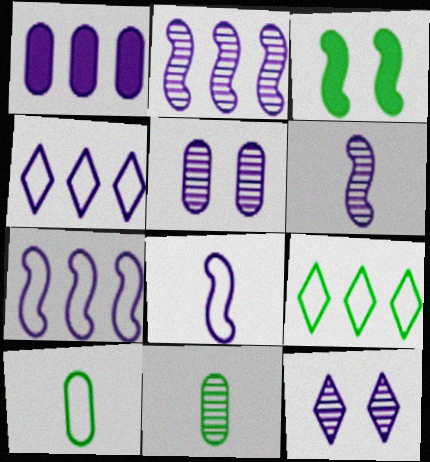[[1, 2, 4], 
[1, 8, 12], 
[3, 9, 11]]